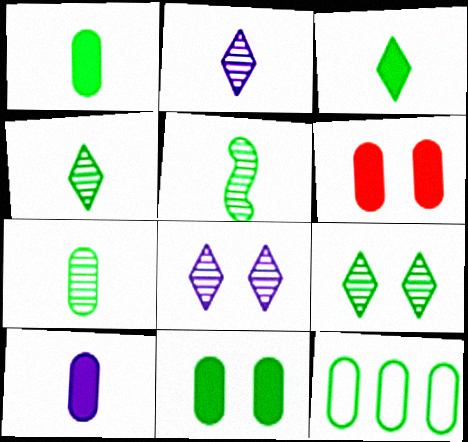[[4, 5, 7], 
[7, 11, 12]]